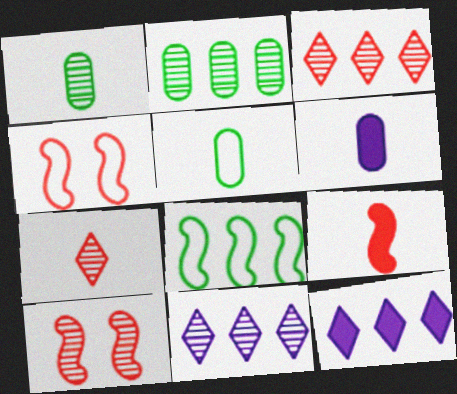[[1, 4, 12], 
[1, 10, 11], 
[5, 10, 12]]